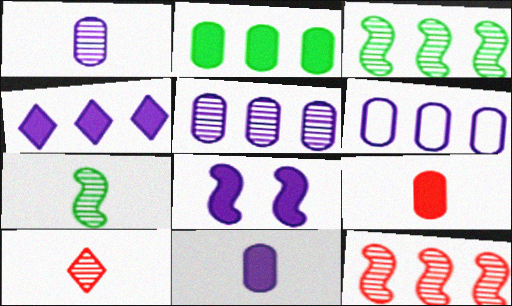[[1, 7, 10], 
[4, 8, 11]]